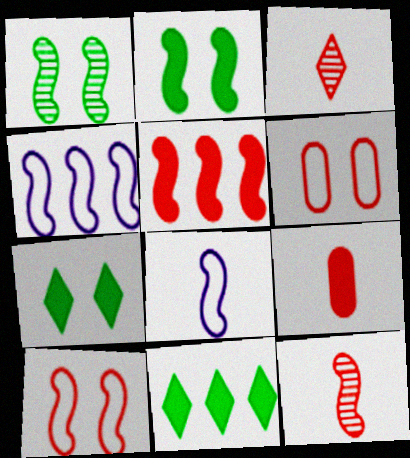[[1, 5, 8], 
[2, 4, 12], 
[3, 5, 6], 
[5, 10, 12]]